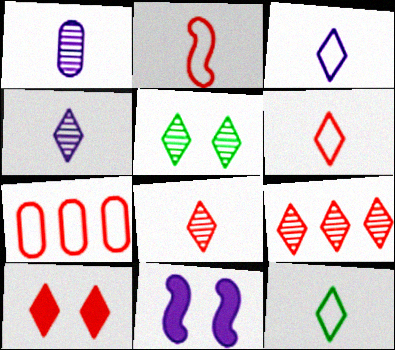[[3, 6, 12], 
[4, 5, 9], 
[6, 9, 10]]